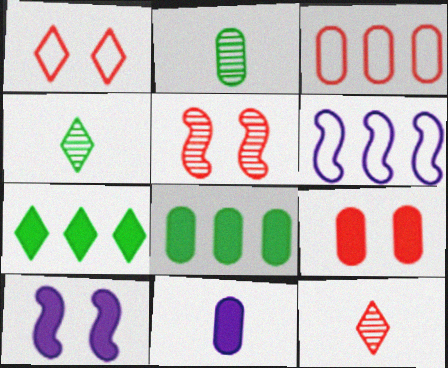[[1, 5, 9], 
[3, 4, 10], 
[4, 6, 9], 
[8, 9, 11]]